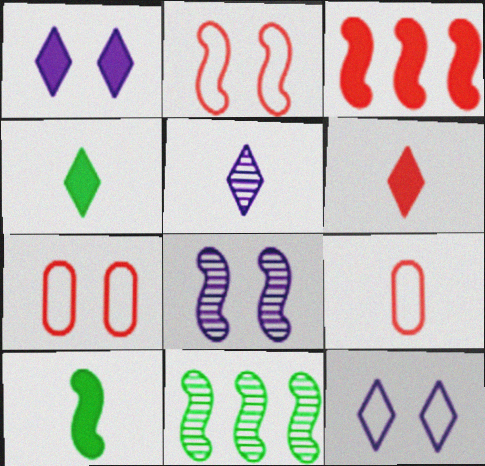[[1, 9, 11], 
[5, 9, 10]]